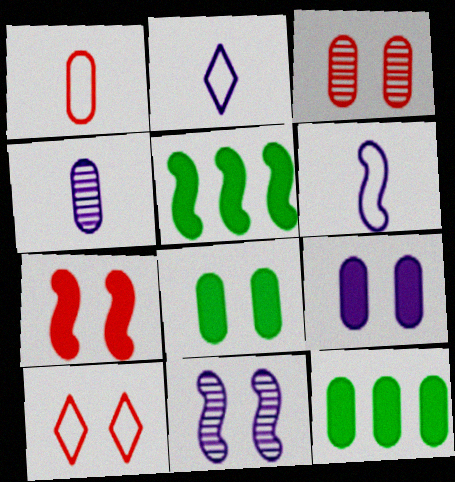[[2, 3, 5], 
[3, 7, 10], 
[4, 5, 10], 
[8, 10, 11]]